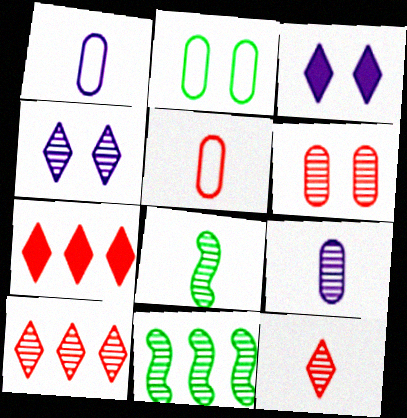[[3, 5, 11], 
[8, 9, 12]]